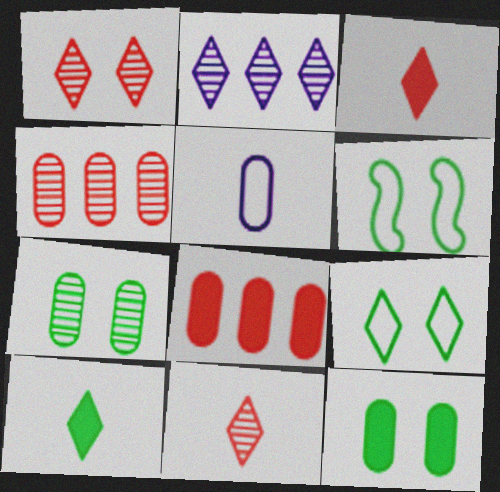[[2, 3, 9], 
[4, 5, 12], 
[5, 7, 8]]